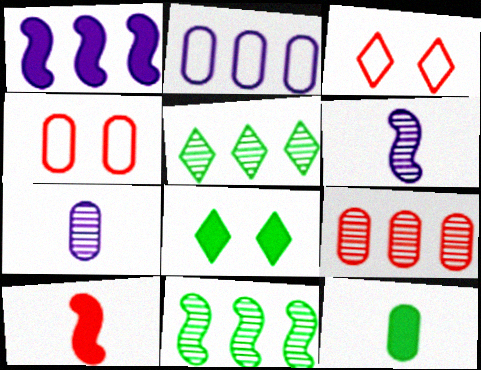[[3, 9, 10]]